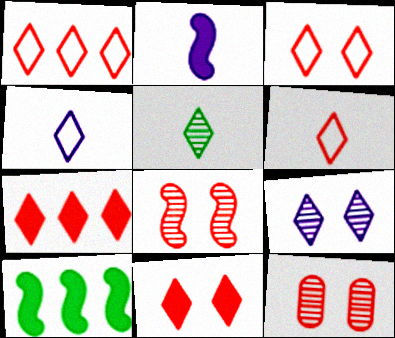[[1, 3, 6], 
[4, 10, 12]]